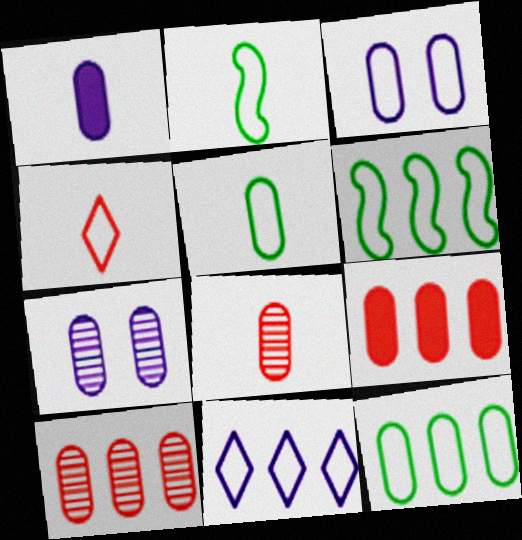[[1, 5, 8], 
[3, 4, 6], 
[5, 7, 9]]